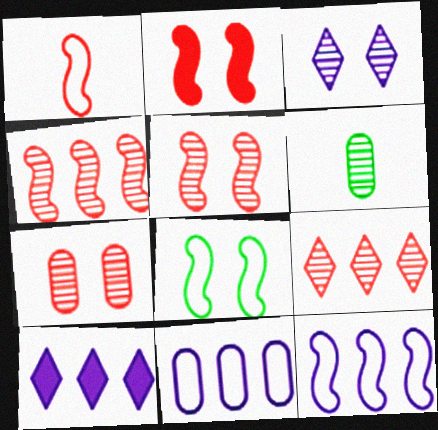[[1, 2, 4], 
[1, 8, 12], 
[3, 4, 6]]